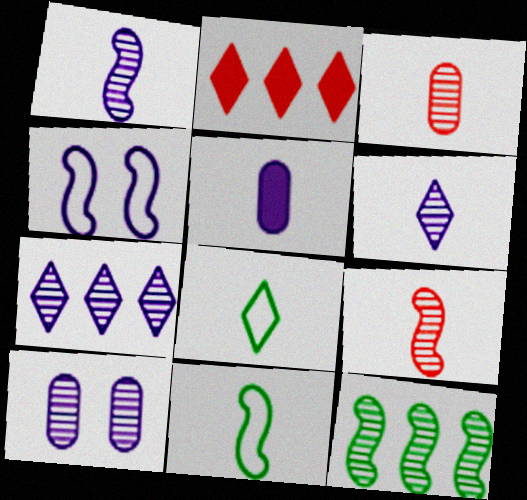[[1, 7, 10], 
[2, 10, 11], 
[4, 5, 7], 
[5, 8, 9]]